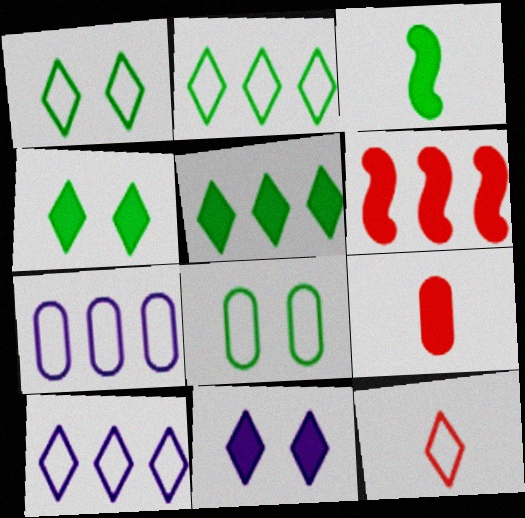[[1, 10, 12]]